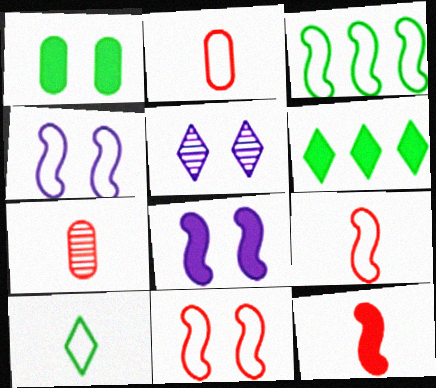[[1, 5, 11], 
[3, 4, 9], 
[4, 6, 7]]